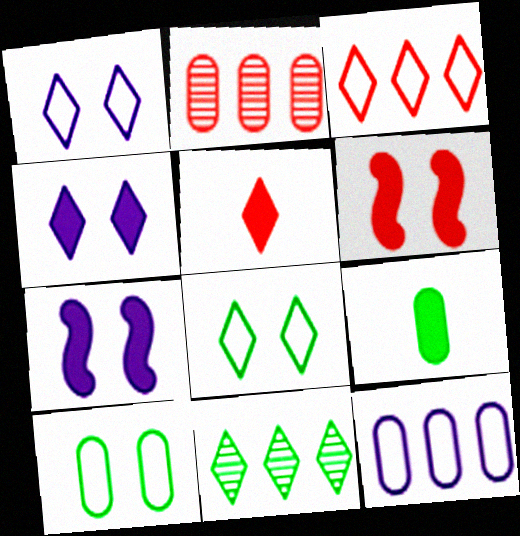[[1, 5, 11]]